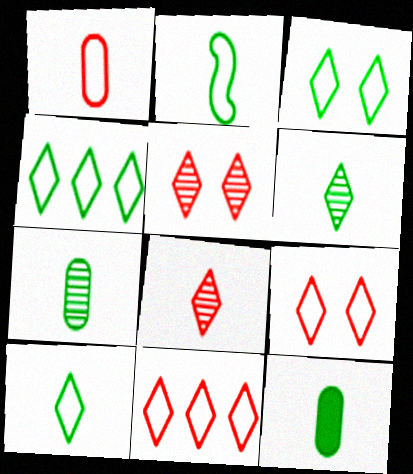[[2, 6, 12], 
[3, 4, 10]]